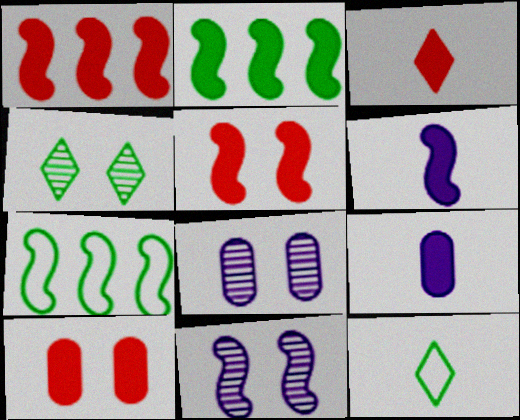[[1, 3, 10], 
[1, 8, 12], 
[2, 5, 6], 
[3, 7, 8]]